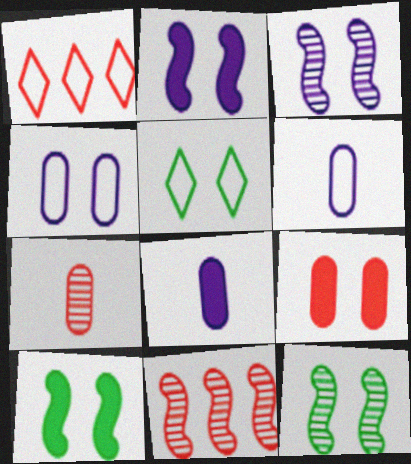[[1, 8, 12], 
[3, 5, 9], 
[5, 8, 11]]